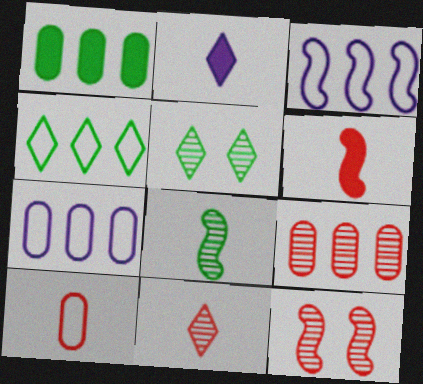[[1, 7, 9], 
[2, 8, 10], 
[5, 6, 7], 
[6, 10, 11], 
[9, 11, 12]]